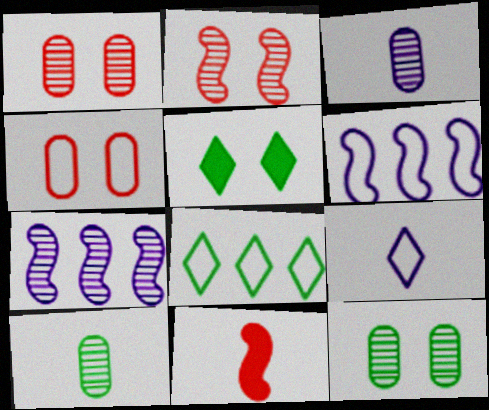[[9, 10, 11]]